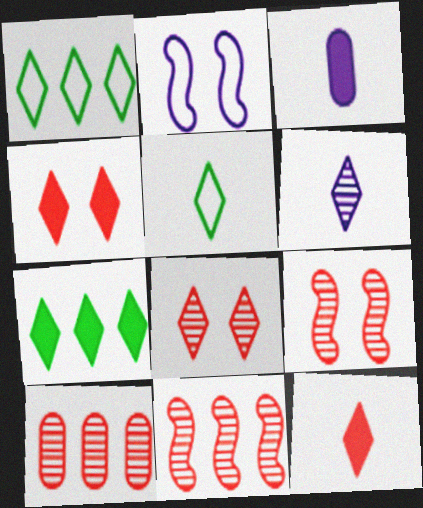[[1, 3, 9], 
[1, 4, 6], 
[5, 6, 12]]